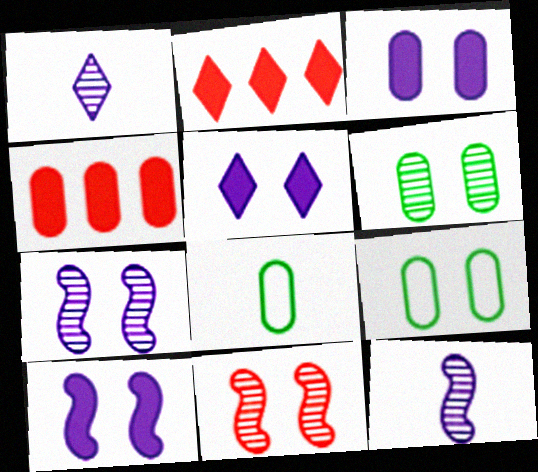[[2, 7, 8], 
[2, 9, 12], 
[3, 5, 10], 
[5, 9, 11]]